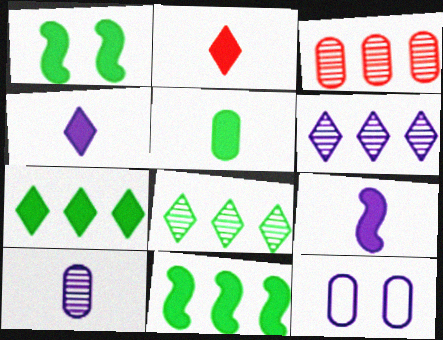[[1, 5, 7], 
[2, 5, 9], 
[3, 5, 12], 
[6, 9, 12]]